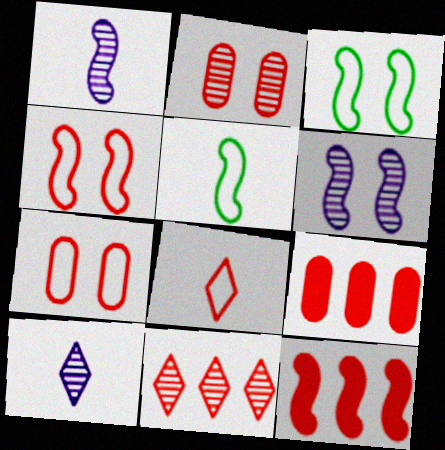[[1, 3, 12], 
[2, 8, 12], 
[3, 9, 10], 
[5, 6, 12]]